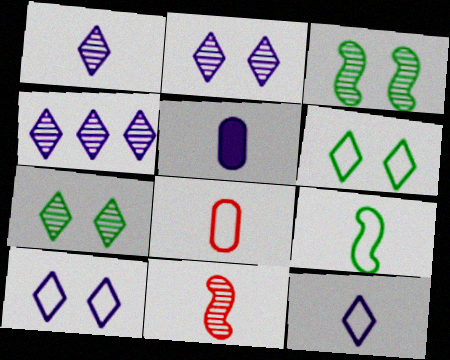[[1, 2, 4], 
[8, 9, 12]]